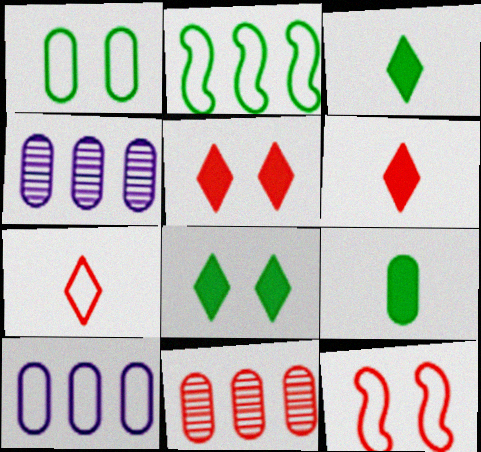[[3, 4, 12], 
[6, 11, 12]]